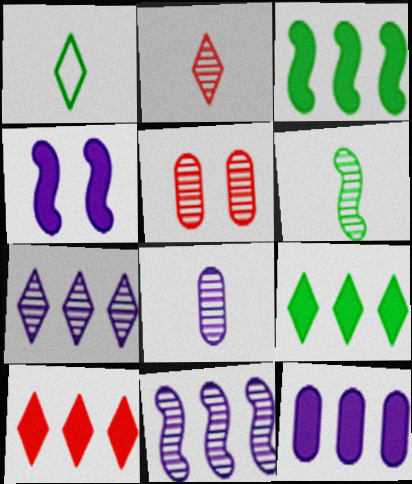[[2, 6, 8], 
[3, 10, 12], 
[5, 6, 7]]